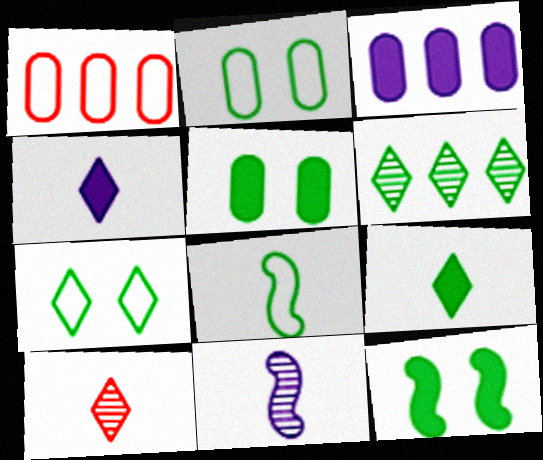[[5, 6, 8], 
[6, 7, 9]]